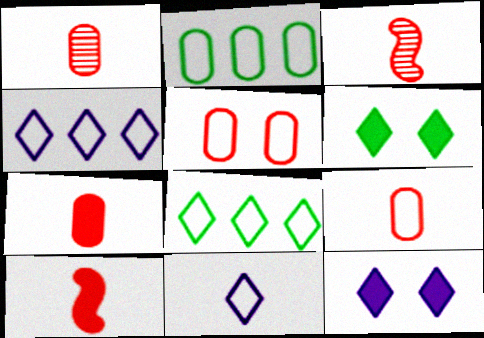[[1, 7, 9], 
[2, 3, 12]]